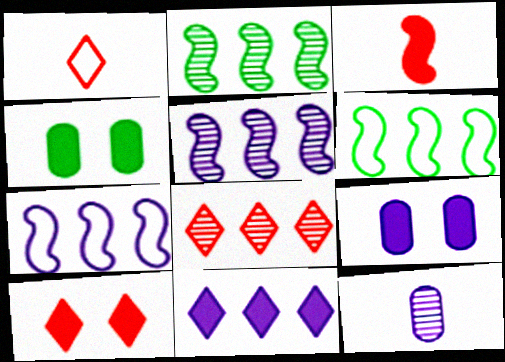[[1, 2, 9], 
[1, 4, 5], 
[1, 8, 10], 
[3, 4, 11], 
[6, 10, 12]]